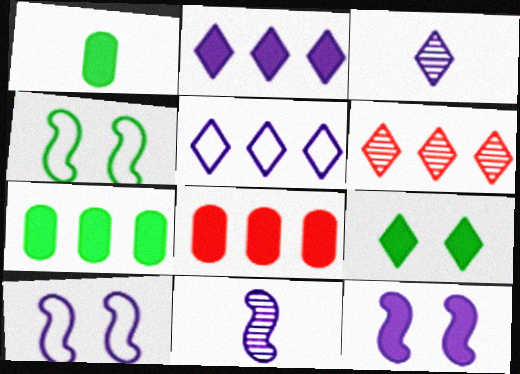[[1, 6, 10], 
[3, 4, 8]]